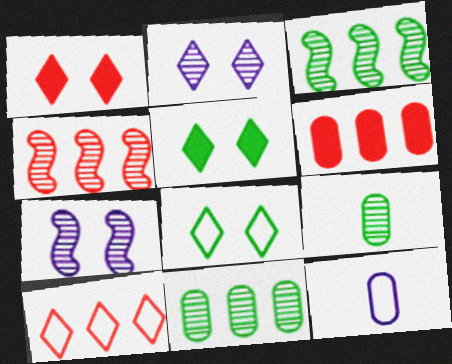[[1, 2, 8], 
[1, 3, 12], 
[2, 4, 9], 
[4, 5, 12], 
[4, 6, 10]]